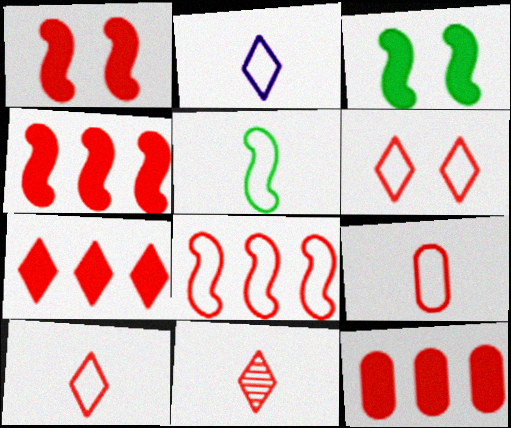[[2, 5, 9], 
[4, 7, 12], 
[6, 7, 11], 
[6, 8, 9]]